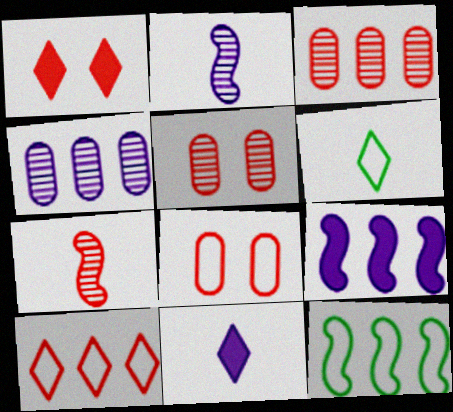[[5, 6, 9], 
[5, 11, 12]]